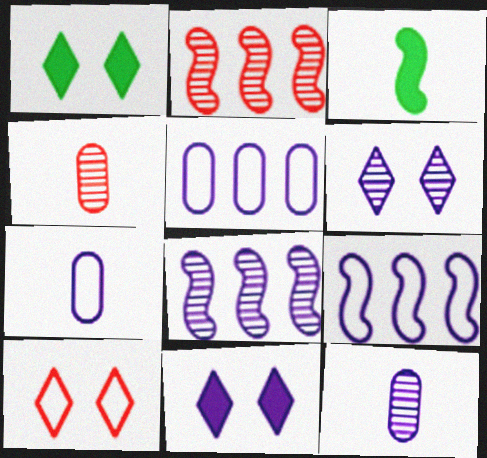[[1, 2, 7], 
[1, 4, 9], 
[1, 6, 10], 
[6, 8, 12], 
[7, 8, 11], 
[9, 11, 12]]